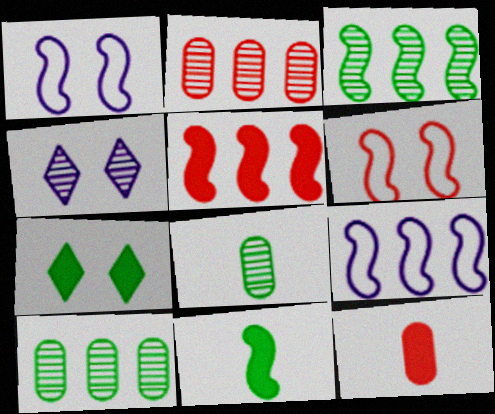[[3, 5, 9]]